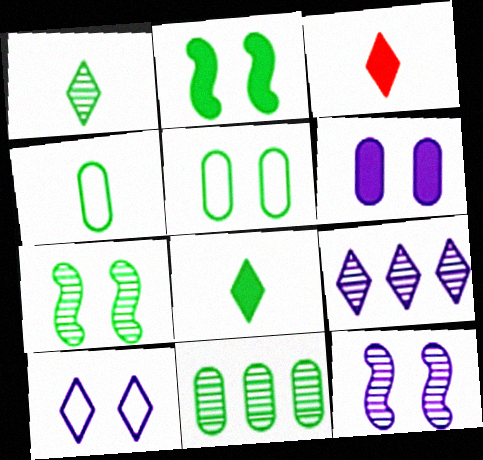[[1, 7, 11], 
[6, 10, 12]]